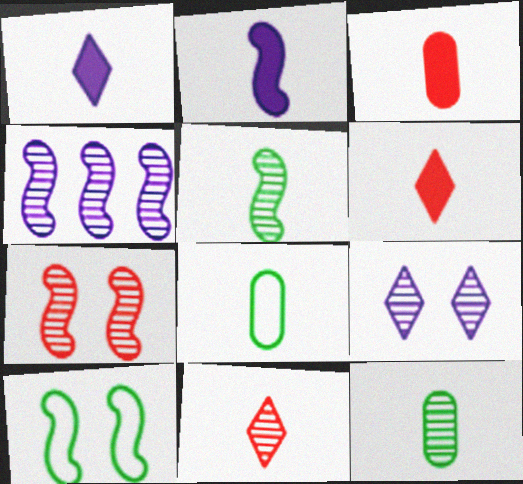[[2, 8, 11], 
[4, 5, 7]]